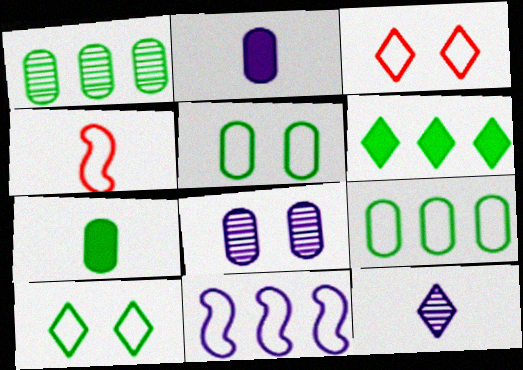[[1, 5, 7], 
[3, 6, 12], 
[4, 6, 8], 
[4, 7, 12]]